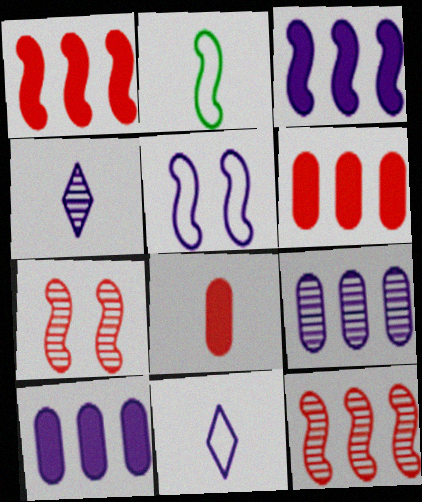[[2, 3, 7], 
[2, 4, 8], 
[4, 5, 10]]